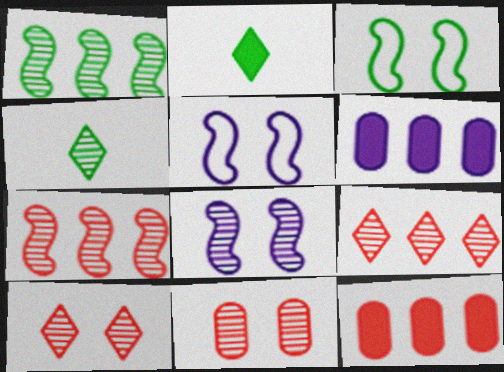[[4, 5, 12]]